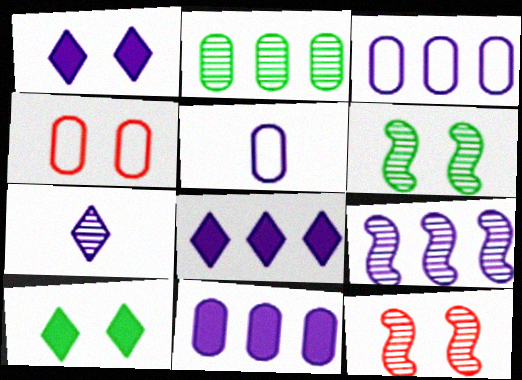[[1, 4, 6], 
[1, 5, 9], 
[2, 7, 12], 
[3, 8, 9]]